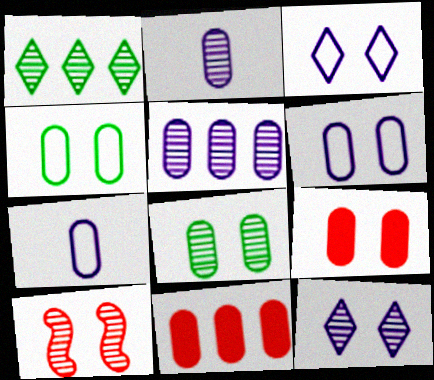[[1, 2, 10], 
[2, 4, 11], 
[6, 8, 9], 
[7, 8, 11], 
[8, 10, 12]]